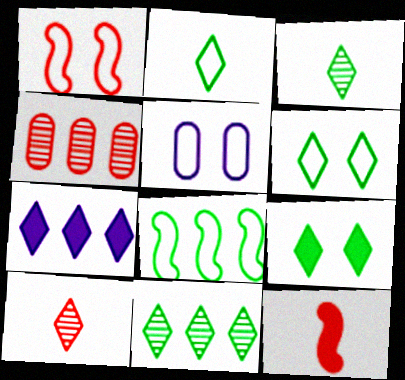[[1, 5, 6], 
[2, 9, 11], 
[4, 7, 8], 
[5, 11, 12], 
[6, 7, 10]]